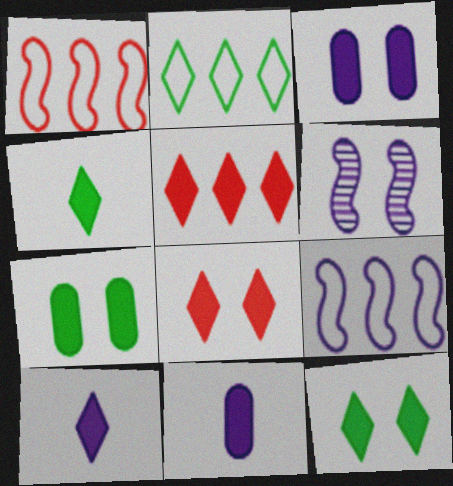[[5, 10, 12]]